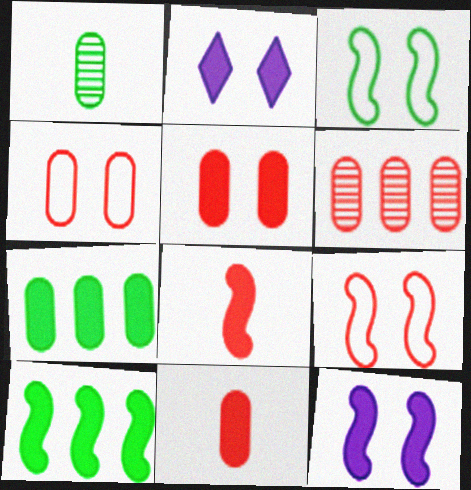[[2, 7, 8], 
[2, 10, 11], 
[4, 6, 11], 
[8, 10, 12]]